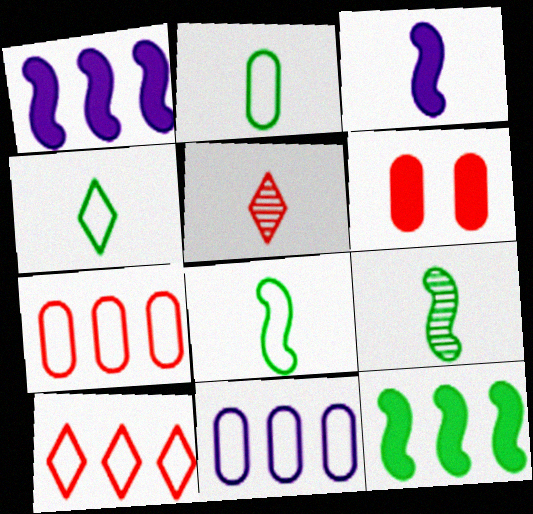[[2, 3, 5], 
[2, 4, 8]]